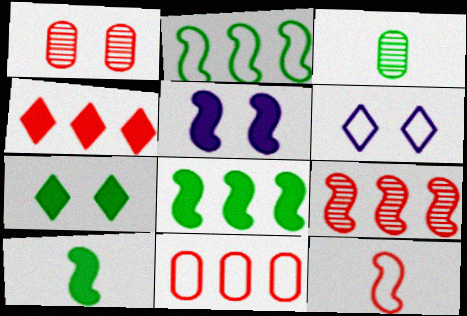[[1, 4, 12], 
[2, 3, 7], 
[4, 9, 11]]